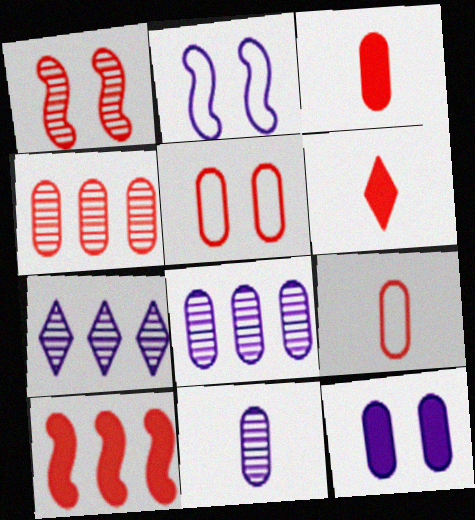[[3, 4, 5]]